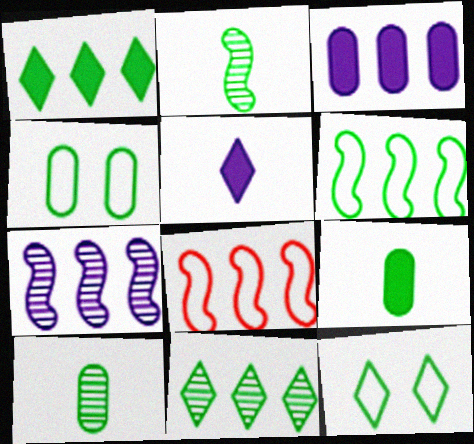[[1, 2, 4], 
[3, 8, 11]]